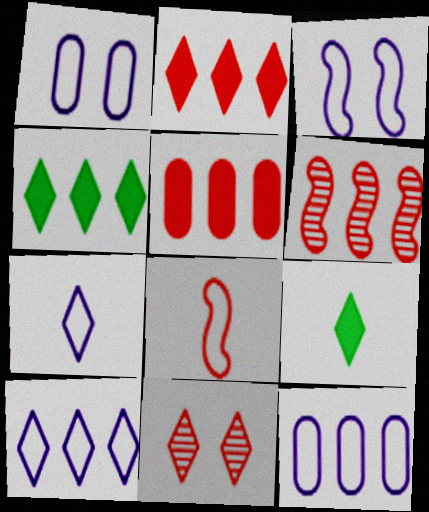[[1, 6, 9], 
[3, 7, 12], 
[4, 6, 12], 
[4, 7, 11], 
[5, 8, 11], 
[9, 10, 11]]